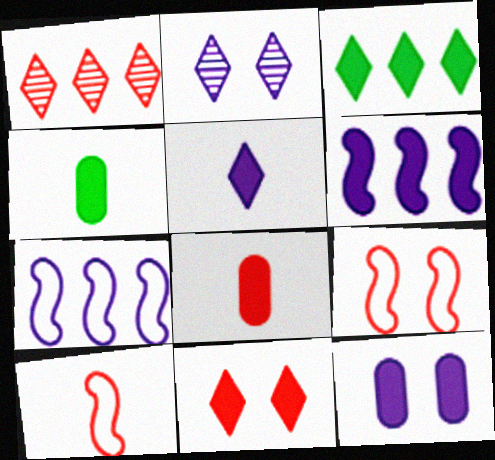[[1, 8, 9], 
[3, 5, 11], 
[4, 6, 11], 
[5, 6, 12]]